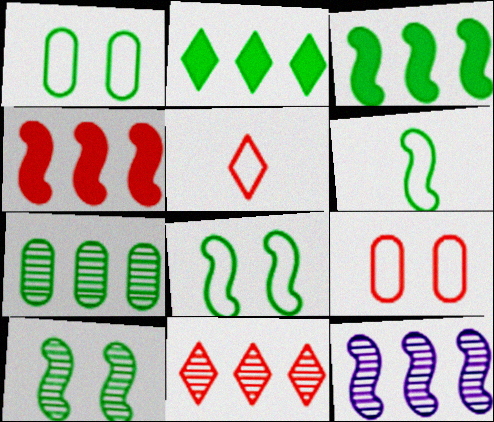[[3, 6, 10], 
[7, 11, 12]]